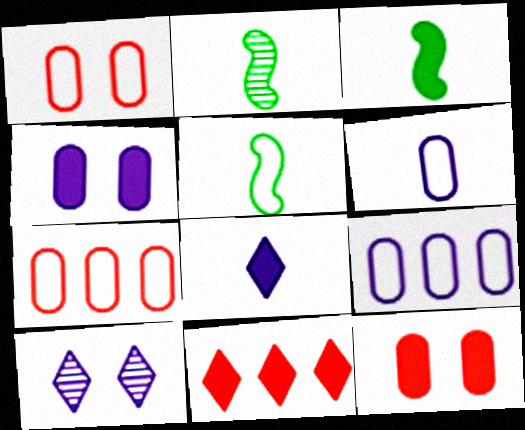[[2, 3, 5], 
[3, 4, 11], 
[3, 7, 10]]